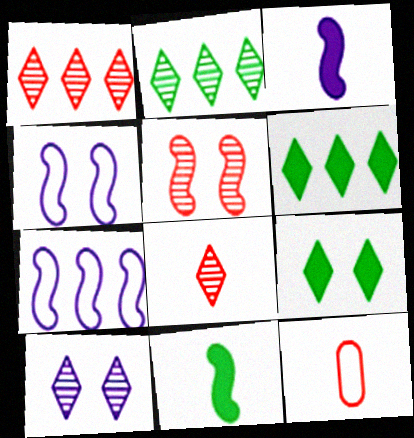[[2, 8, 10], 
[5, 7, 11]]